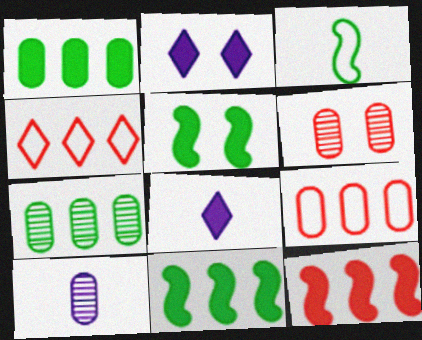[[4, 5, 10], 
[6, 7, 10]]